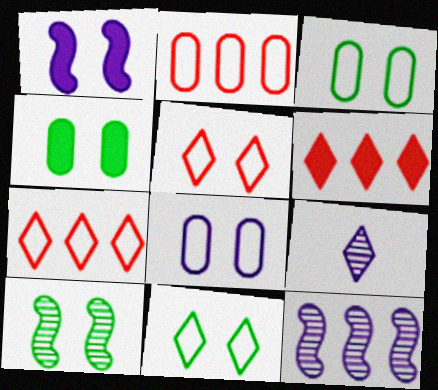[[4, 10, 11], 
[6, 9, 11]]